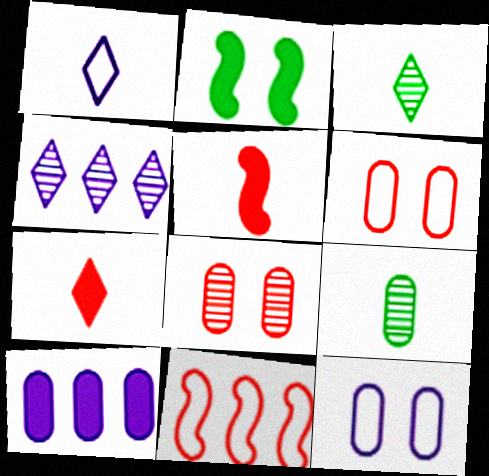[[1, 3, 7], 
[1, 5, 9], 
[2, 7, 10], 
[6, 9, 10], 
[7, 8, 11]]